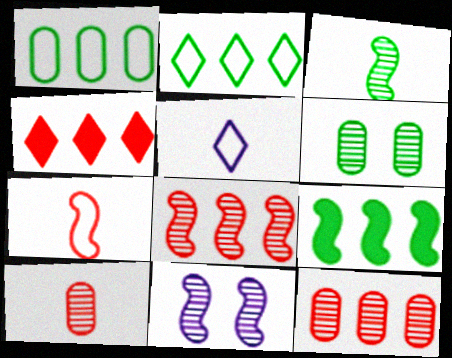[[3, 8, 11], 
[7, 9, 11]]